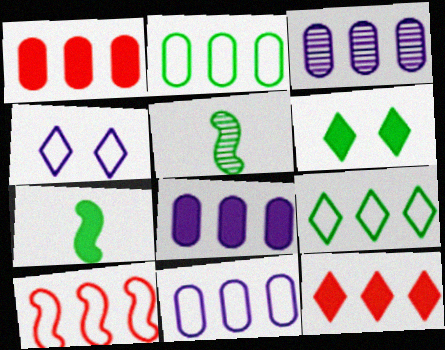[[1, 2, 3], 
[1, 4, 5], 
[2, 5, 6], 
[3, 8, 11], 
[9, 10, 11]]